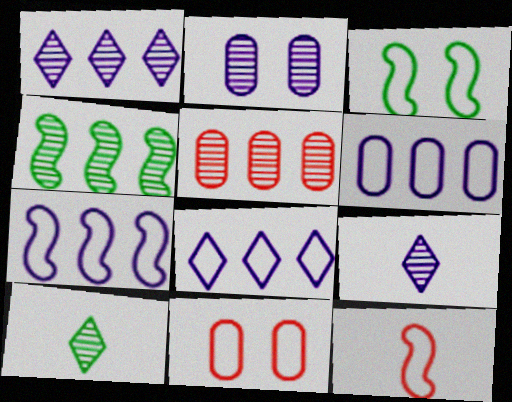[[1, 4, 5], 
[3, 7, 12], 
[6, 7, 8]]